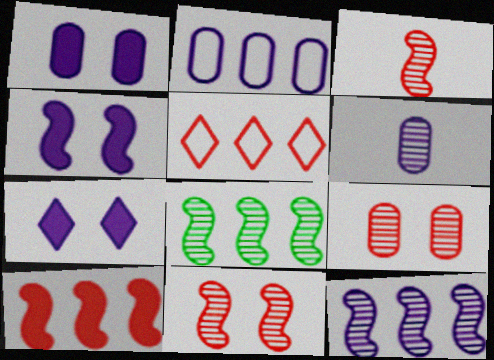[[1, 2, 6], 
[1, 4, 7]]